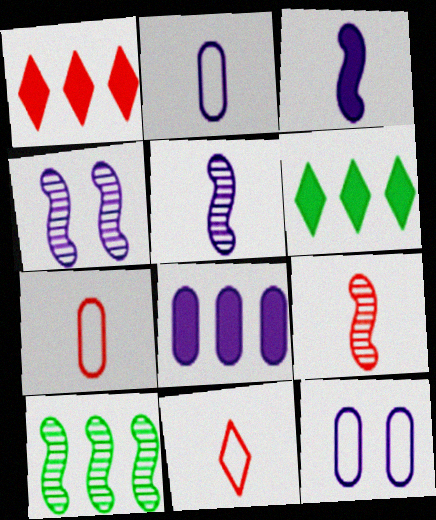[[4, 6, 7], 
[4, 9, 10], 
[6, 9, 12]]